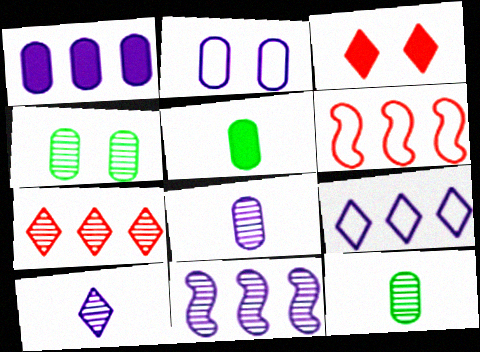[[1, 2, 8], 
[1, 9, 11]]